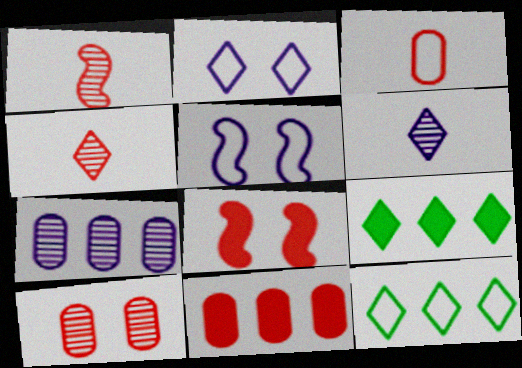[[2, 4, 9], 
[3, 5, 12], 
[3, 10, 11]]